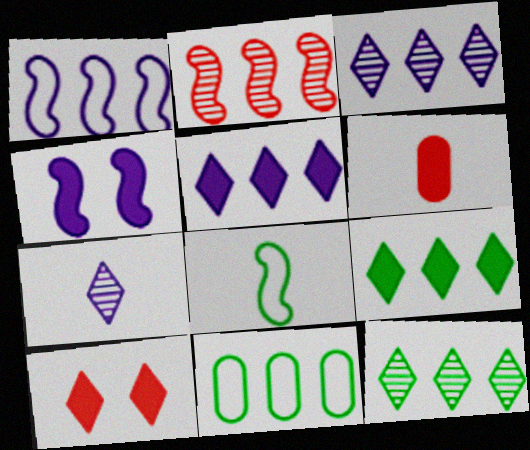[[2, 4, 8], 
[2, 5, 11], 
[4, 6, 9], 
[6, 7, 8]]